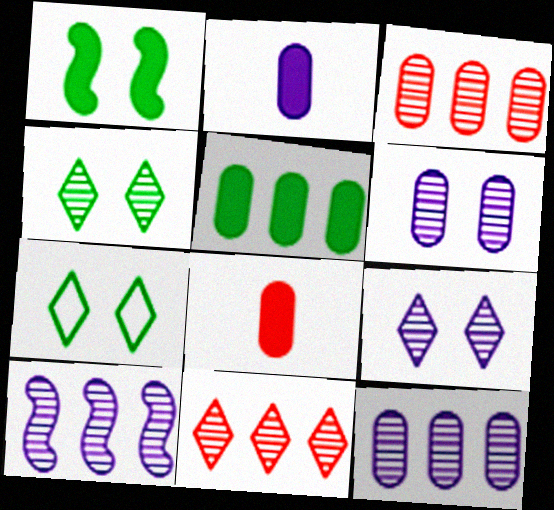[[7, 8, 10]]